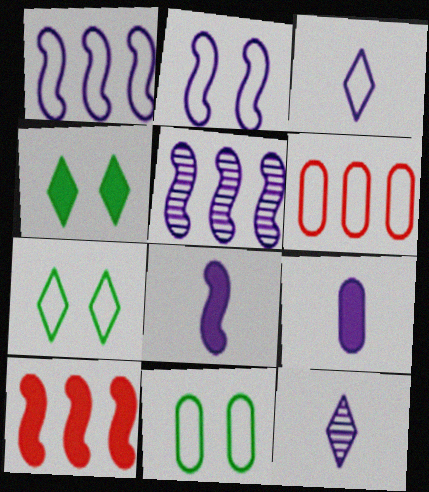[[2, 5, 8], 
[4, 9, 10], 
[10, 11, 12]]